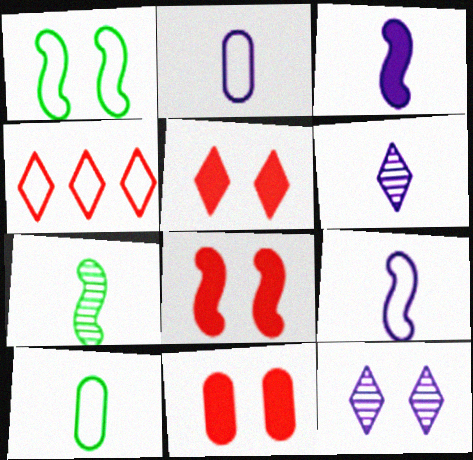[[1, 2, 4], 
[1, 11, 12], 
[2, 3, 6], 
[5, 8, 11]]